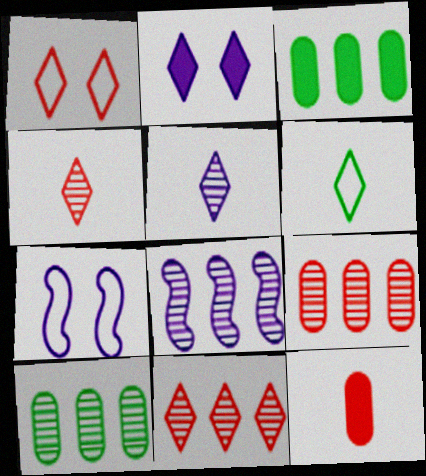[[2, 6, 11], 
[3, 4, 7], 
[8, 10, 11]]